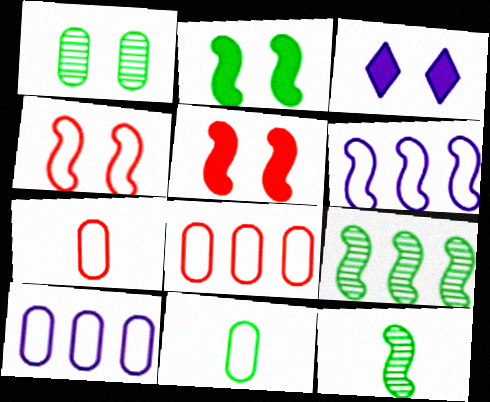[[1, 3, 4], 
[3, 7, 9], 
[3, 8, 12], 
[5, 6, 12]]